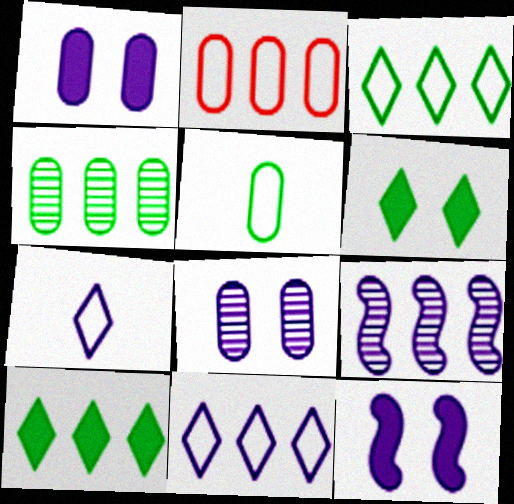[[1, 7, 9], 
[2, 9, 10]]